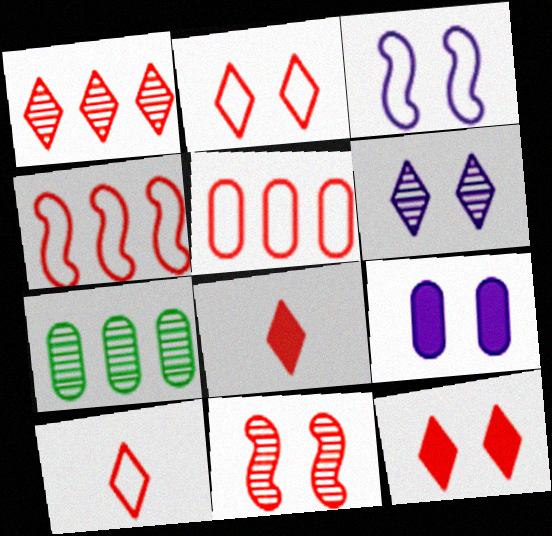[[1, 2, 8], 
[1, 10, 12], 
[3, 6, 9], 
[3, 7, 8], 
[5, 8, 11]]